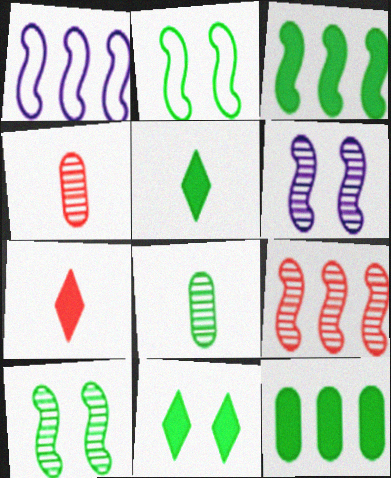[[1, 3, 9], 
[1, 4, 11]]